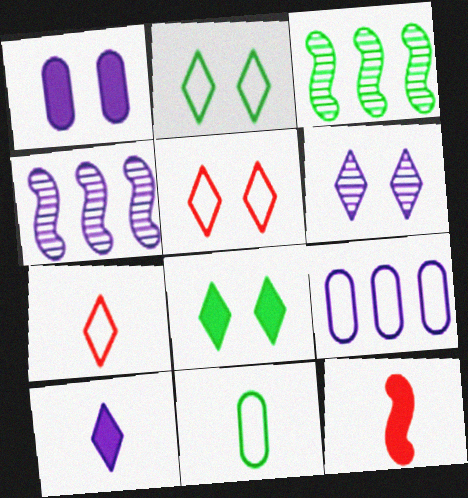[[1, 3, 7], 
[3, 8, 11], 
[5, 6, 8]]